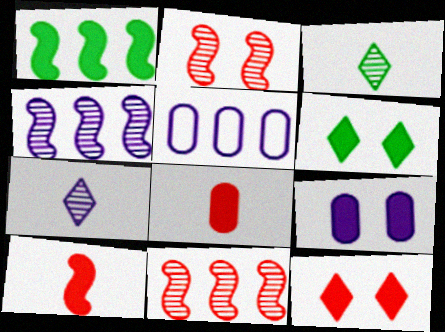[]